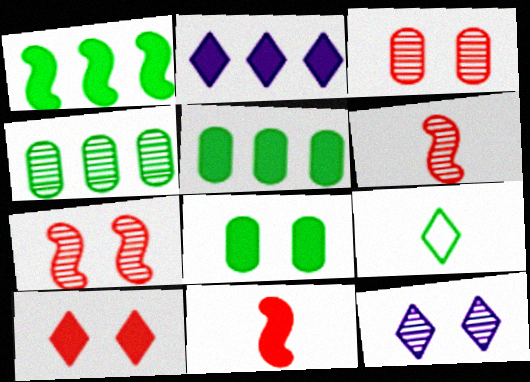[[2, 8, 11], 
[4, 6, 12]]